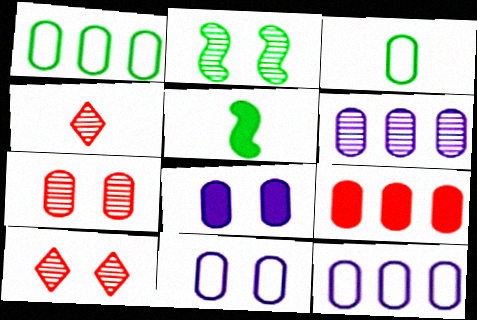[[1, 6, 9], 
[2, 4, 6], 
[5, 10, 12]]